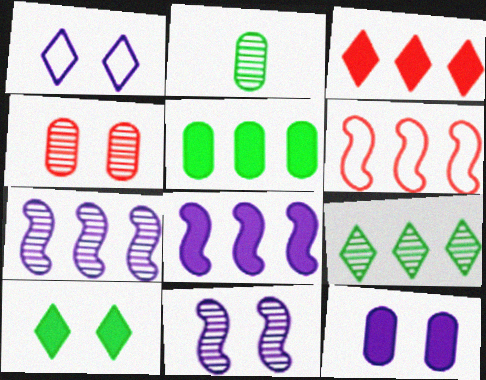[[1, 11, 12], 
[3, 5, 8]]